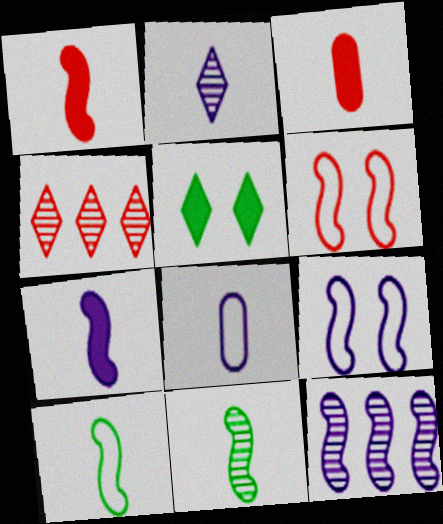[[2, 3, 10], 
[2, 7, 8], 
[3, 4, 6], 
[7, 9, 12]]